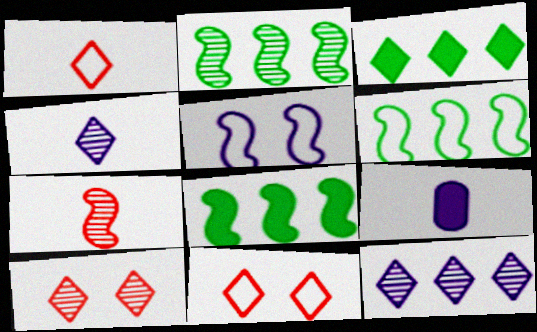[[2, 6, 8], 
[2, 9, 11], 
[3, 4, 11], 
[5, 7, 8], 
[5, 9, 12], 
[6, 9, 10]]